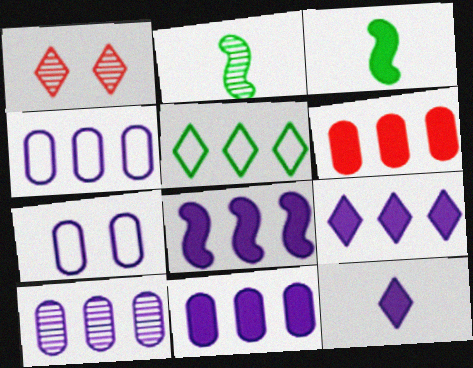[[1, 2, 10], 
[1, 3, 4], 
[1, 5, 12], 
[4, 10, 11], 
[8, 9, 11]]